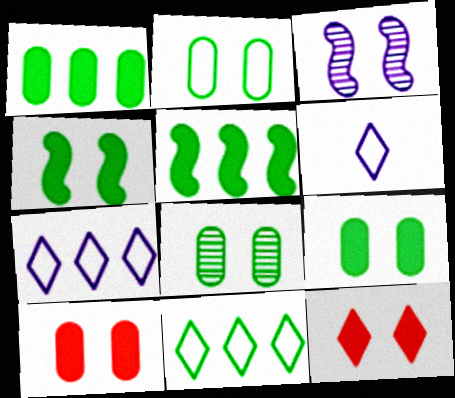[[2, 3, 12], 
[2, 8, 9]]